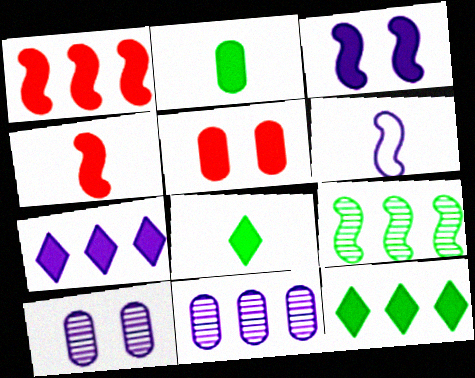[[6, 7, 10]]